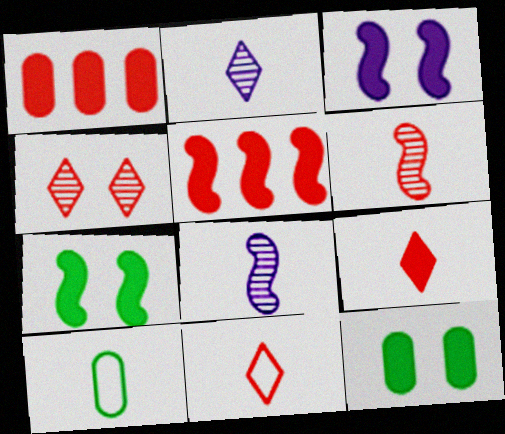[[8, 9, 10]]